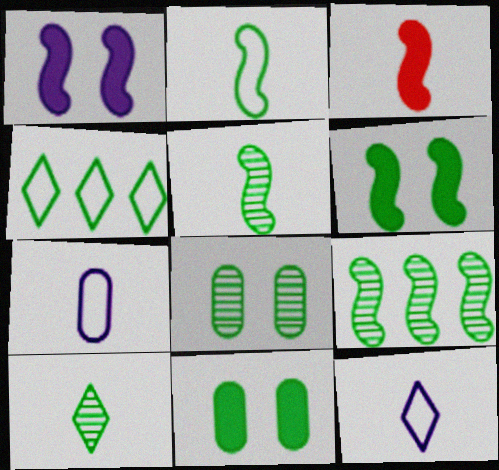[[2, 6, 9], 
[3, 7, 10], 
[4, 5, 11], 
[8, 9, 10]]